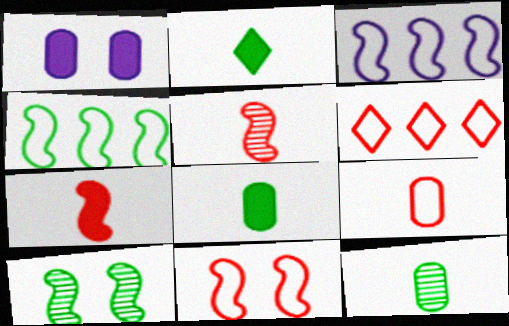[[3, 7, 10], 
[6, 9, 11]]